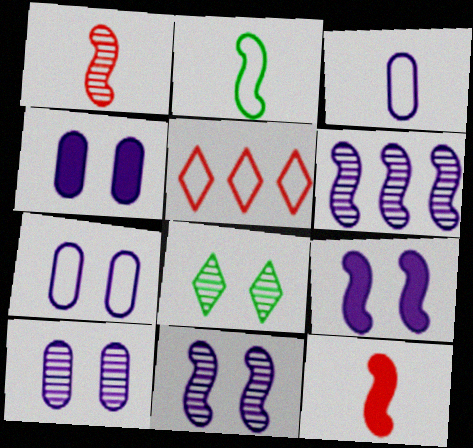[[2, 5, 7], 
[4, 7, 10]]